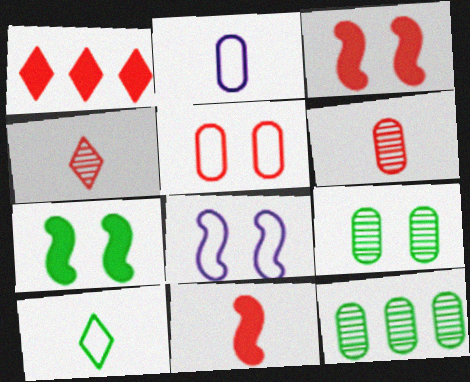[[7, 10, 12]]